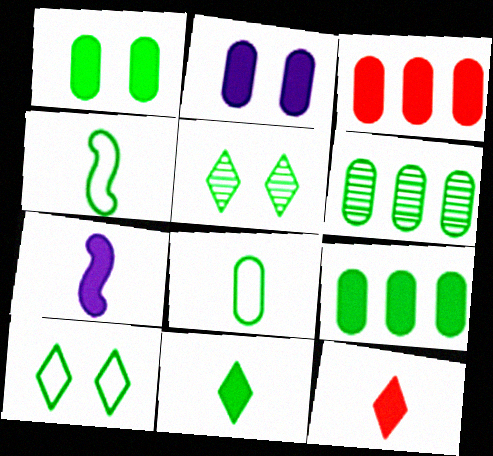[[1, 6, 8], 
[4, 5, 9]]